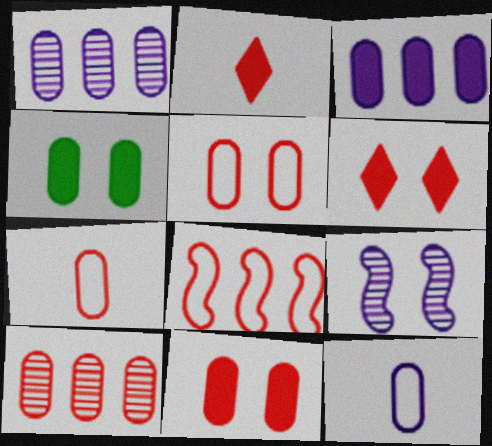[[1, 4, 7], 
[4, 10, 12], 
[7, 10, 11]]